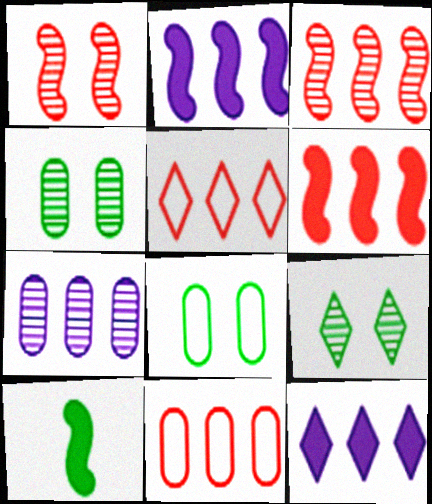[]